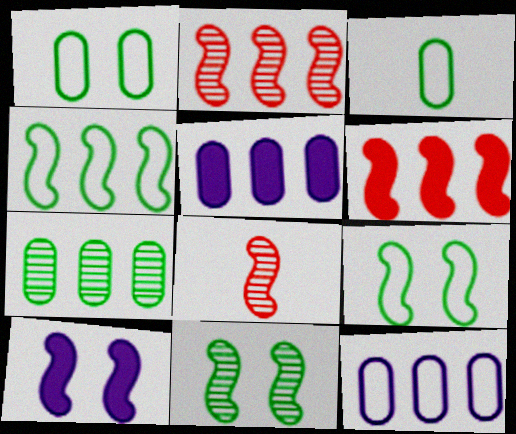[[4, 8, 10]]